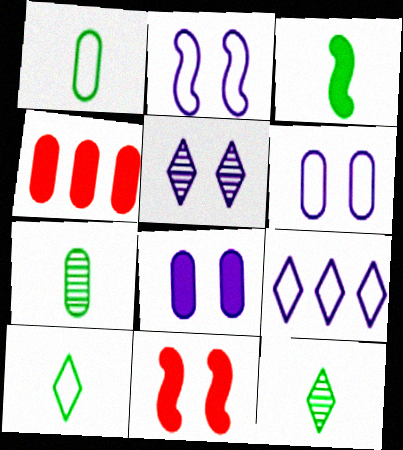[[1, 3, 12], 
[2, 4, 12], 
[2, 5, 8], 
[3, 7, 10], 
[4, 6, 7], 
[7, 9, 11]]